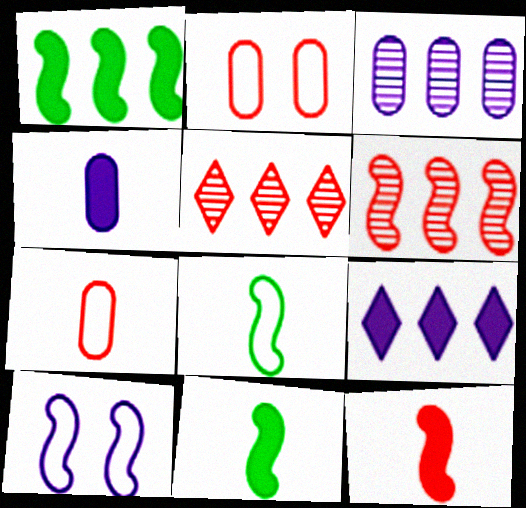[[2, 5, 12], 
[6, 10, 11]]